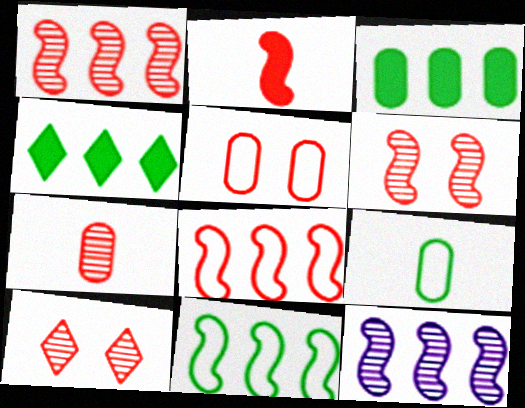[[1, 7, 10], 
[2, 6, 8]]